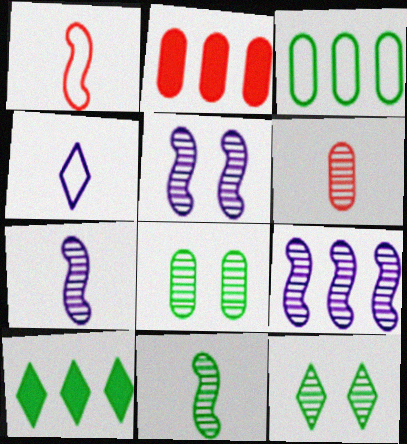[[5, 7, 9], 
[6, 9, 12]]